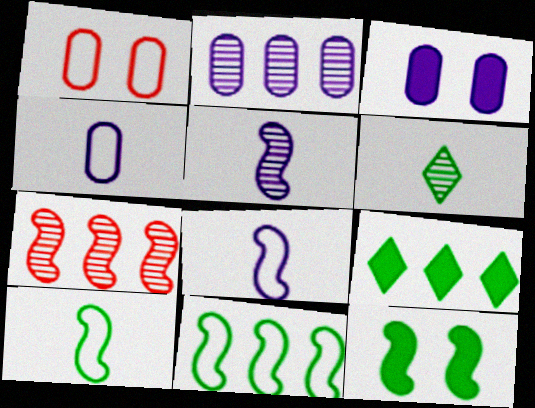[[1, 5, 9], 
[2, 3, 4], 
[7, 8, 12]]